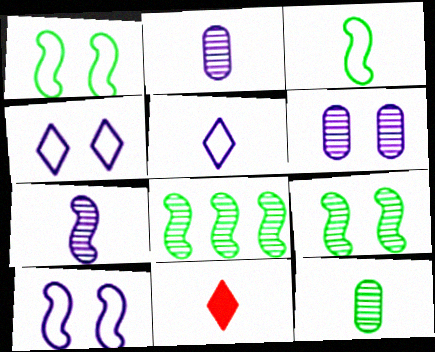[[2, 3, 11]]